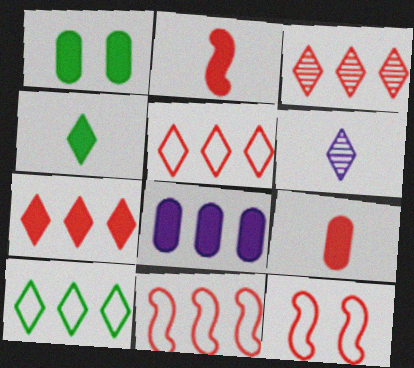[[1, 6, 11], 
[1, 8, 9], 
[3, 5, 7], 
[3, 9, 12]]